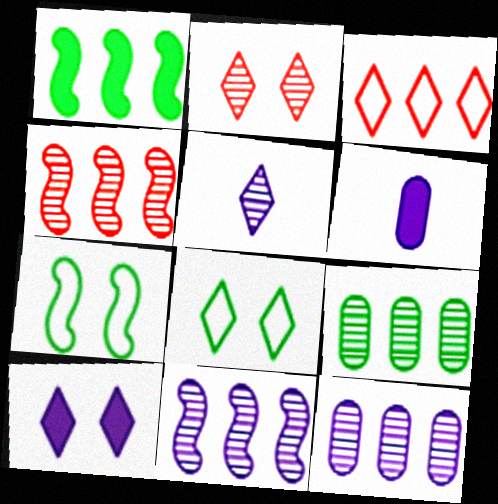[[1, 3, 12], 
[2, 8, 10], 
[4, 6, 8]]